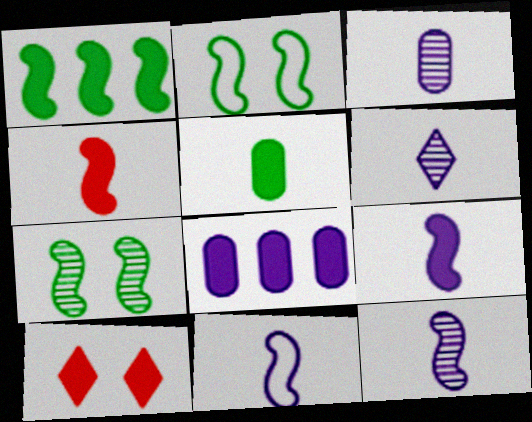[[3, 6, 12], 
[9, 11, 12]]